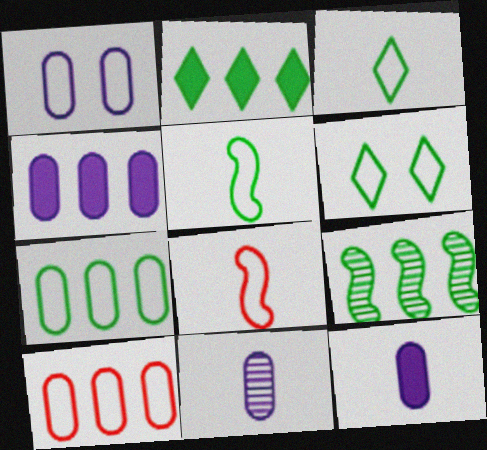[[1, 4, 11], 
[2, 7, 9], 
[5, 6, 7]]